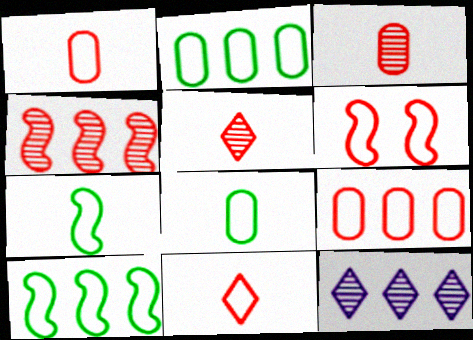[[6, 9, 11]]